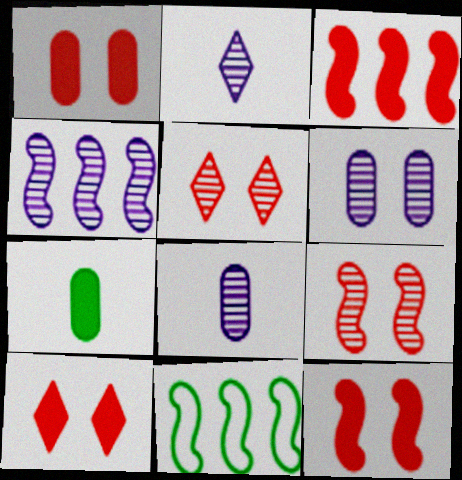[[1, 2, 11], 
[1, 10, 12], 
[2, 4, 6], 
[3, 4, 11], 
[8, 10, 11]]